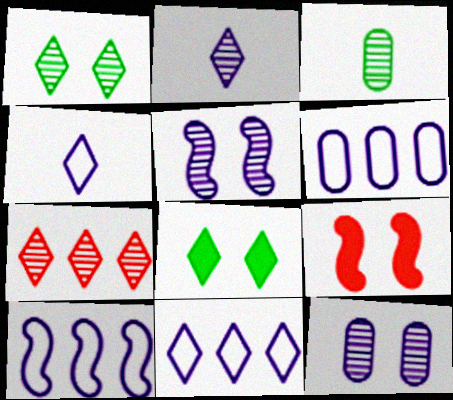[[1, 2, 7], 
[3, 5, 7], 
[3, 9, 11], 
[4, 7, 8], 
[6, 10, 11]]